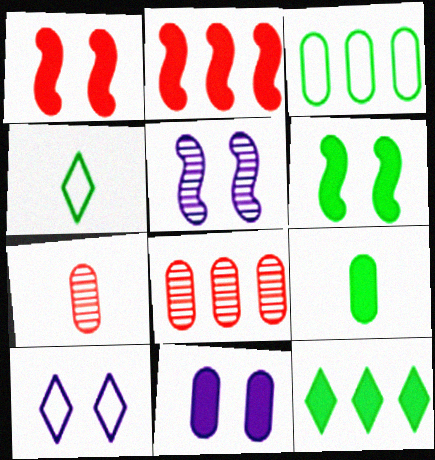[[3, 7, 11], 
[5, 10, 11], 
[6, 9, 12]]